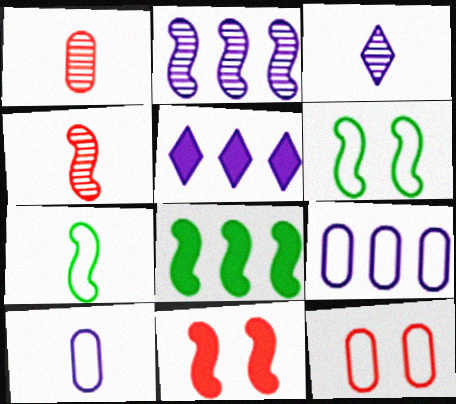[[1, 5, 6], 
[2, 5, 9], 
[2, 7, 11], 
[3, 8, 12]]